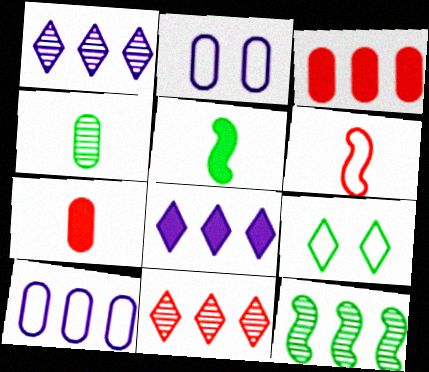[[2, 3, 4], 
[2, 5, 11], 
[6, 9, 10]]